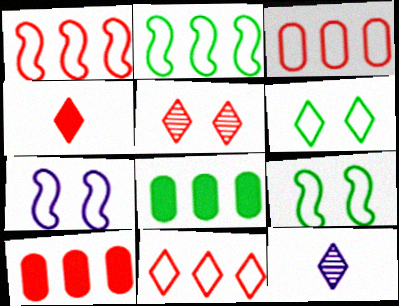[[1, 3, 11], 
[4, 5, 11], 
[9, 10, 12]]